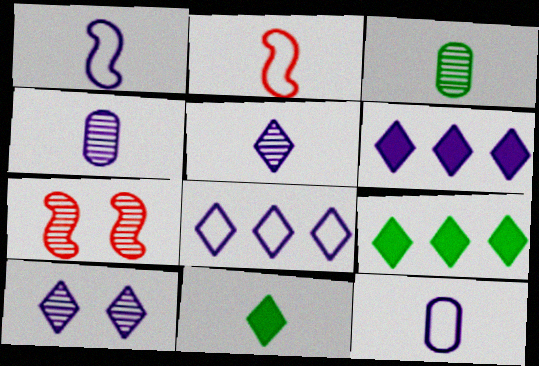[[2, 4, 11], 
[7, 9, 12]]